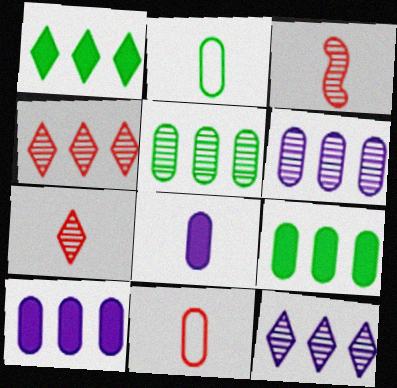[]